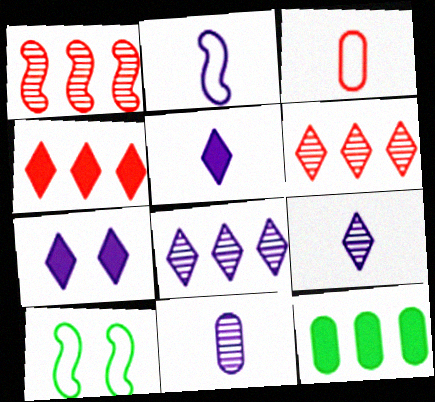[[2, 5, 11], 
[4, 10, 11]]